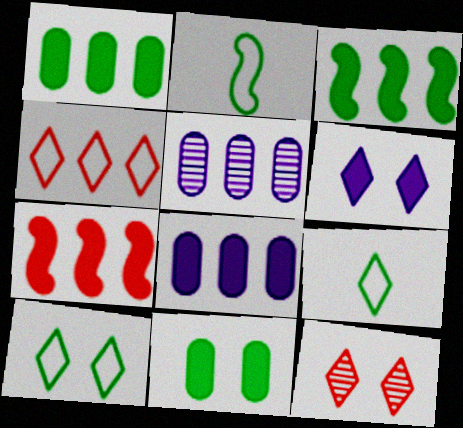[[2, 8, 12], 
[3, 4, 5], 
[6, 10, 12]]